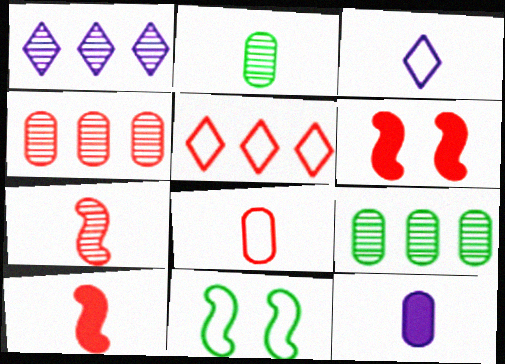[[2, 3, 10], 
[2, 8, 12], 
[3, 6, 9]]